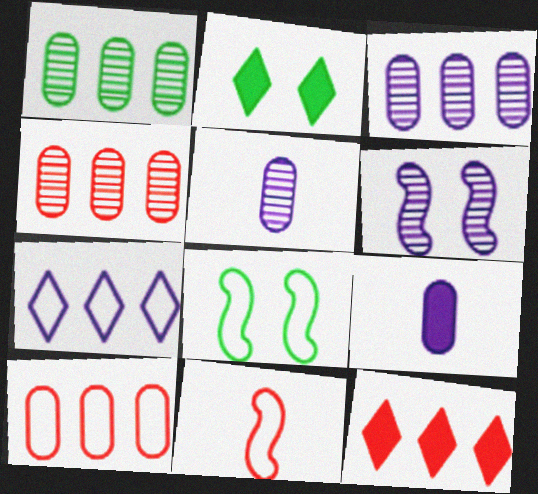[[1, 3, 4], 
[2, 3, 11], 
[5, 8, 12], 
[6, 7, 9]]